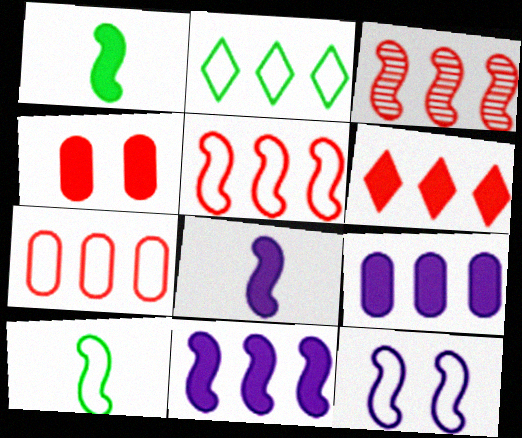[[1, 3, 12], 
[2, 3, 9], 
[3, 6, 7], 
[5, 10, 12]]